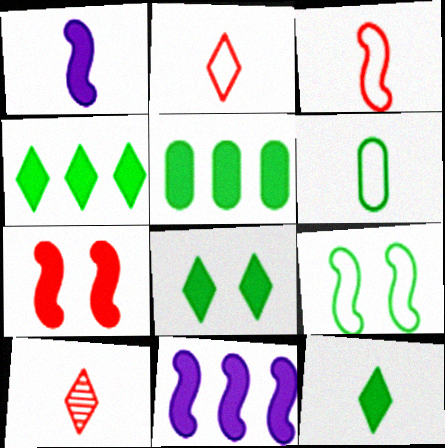[[1, 6, 10], 
[4, 8, 12]]